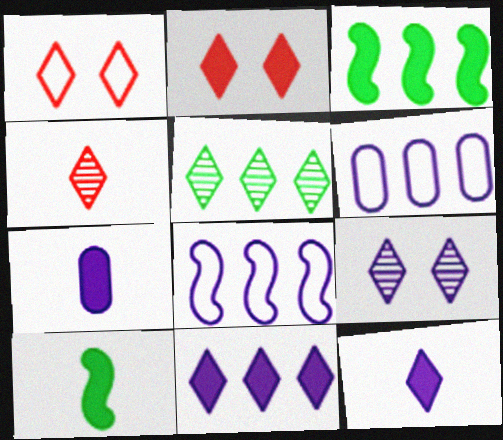[[1, 5, 12], 
[2, 3, 7], 
[4, 5, 9], 
[7, 8, 9]]